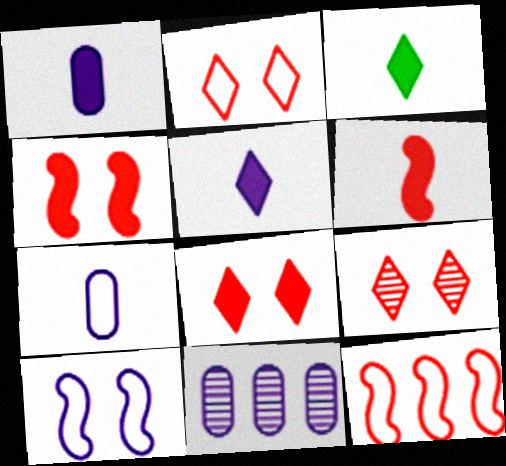[[1, 3, 6], 
[2, 8, 9], 
[5, 10, 11]]